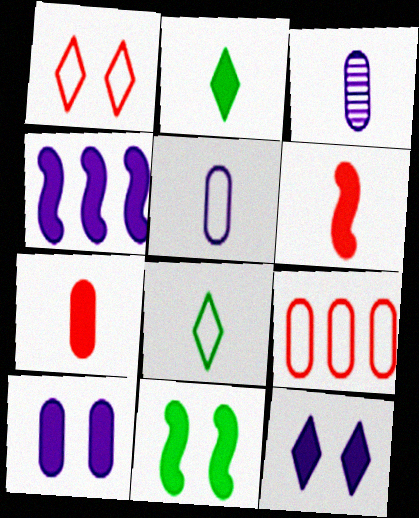[[3, 6, 8], 
[4, 6, 11]]